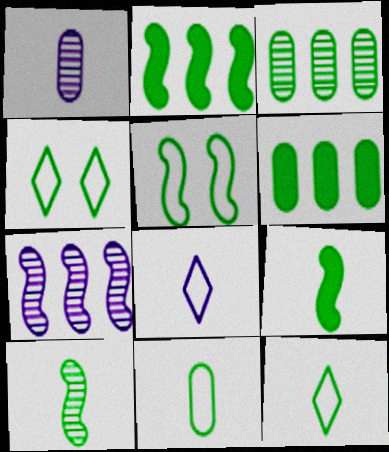[[2, 5, 10], 
[3, 4, 9], 
[4, 6, 10]]